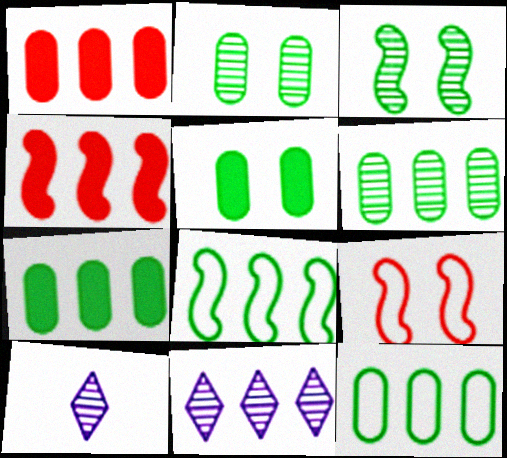[[1, 8, 11], 
[4, 11, 12], 
[6, 7, 12], 
[7, 9, 10]]